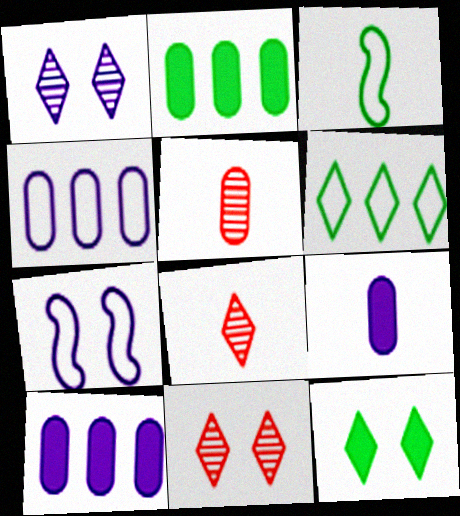[[2, 7, 8], 
[3, 8, 9], 
[3, 10, 11]]